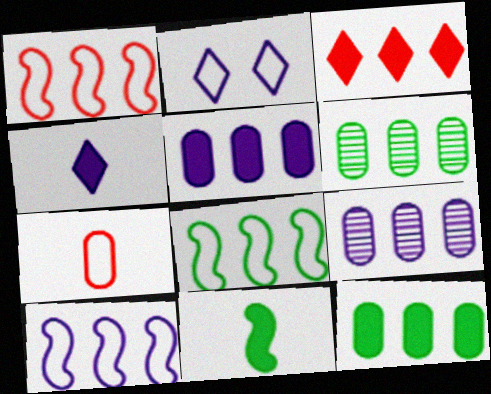[[1, 8, 10], 
[2, 7, 8], 
[3, 6, 10], 
[3, 8, 9]]